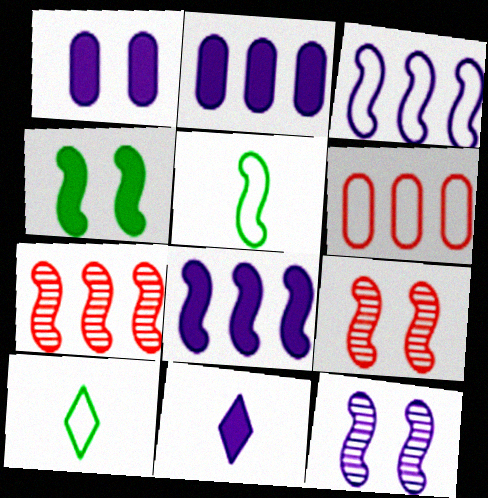[[1, 7, 10], 
[1, 8, 11], 
[2, 9, 10], 
[5, 8, 9]]